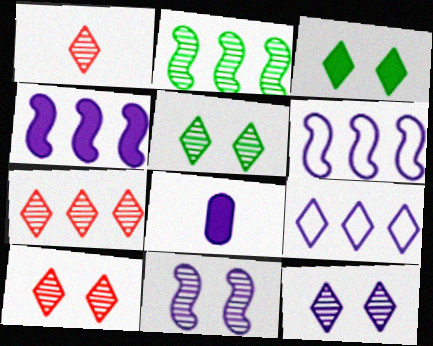[[1, 3, 9], 
[1, 7, 10], 
[5, 10, 12], 
[6, 8, 12], 
[8, 9, 11]]